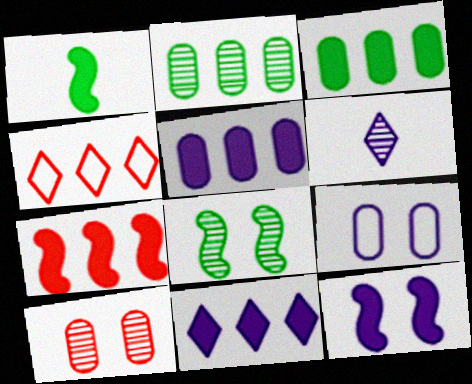[[1, 7, 12], 
[3, 7, 11]]